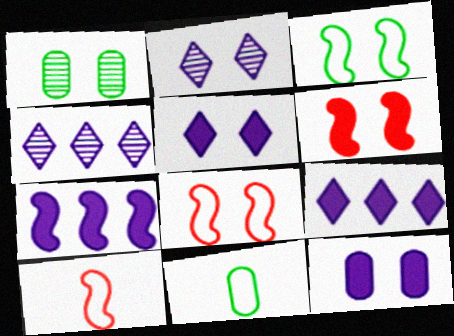[[1, 5, 8], 
[1, 9, 10], 
[4, 6, 11]]